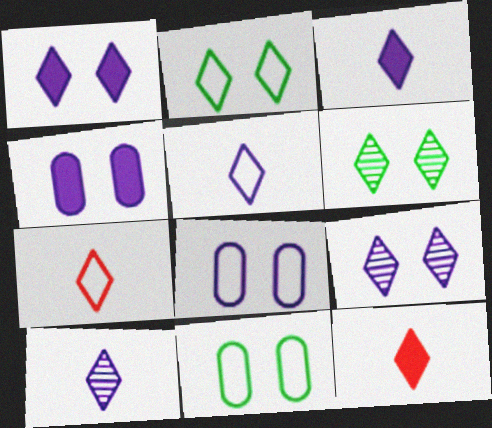[[3, 5, 10]]